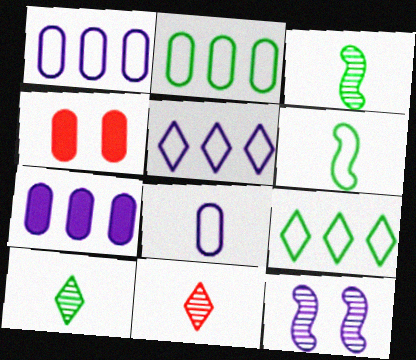[[3, 4, 5]]